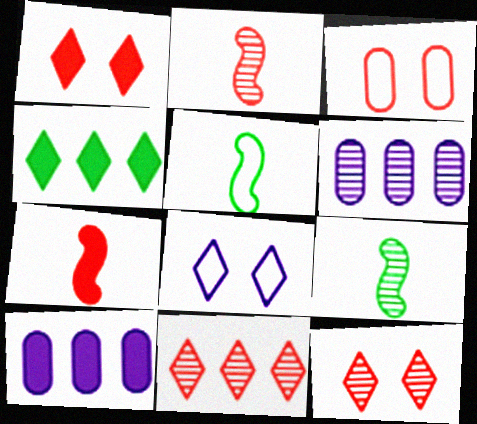[[1, 5, 6], 
[3, 7, 11], 
[5, 10, 12], 
[6, 9, 12]]